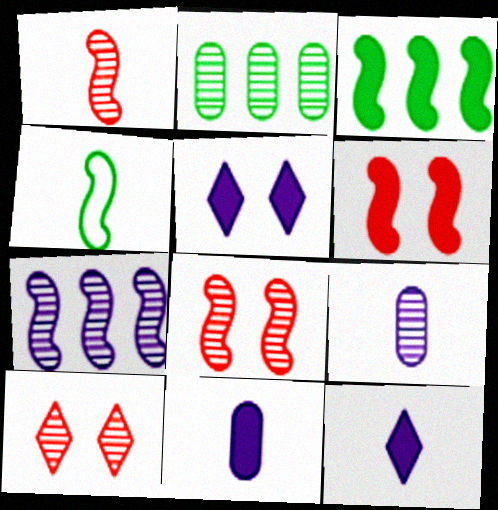[[4, 6, 7]]